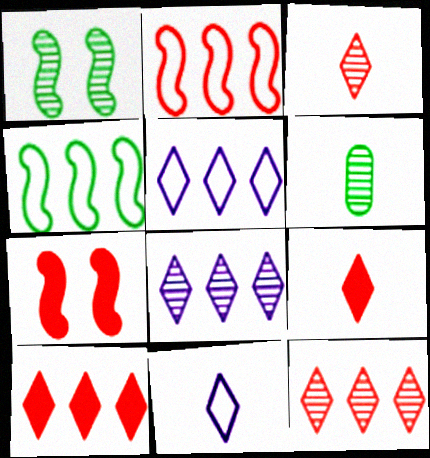[[5, 6, 7]]